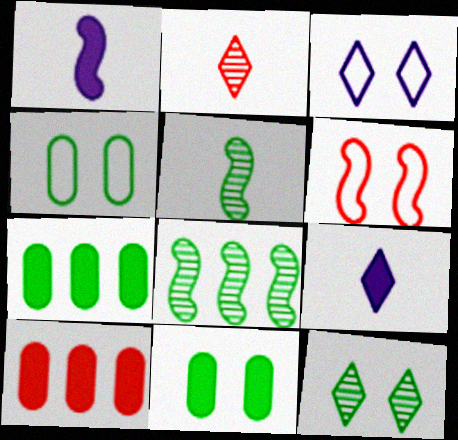[[1, 6, 8], 
[2, 6, 10], 
[3, 4, 6], 
[3, 5, 10]]